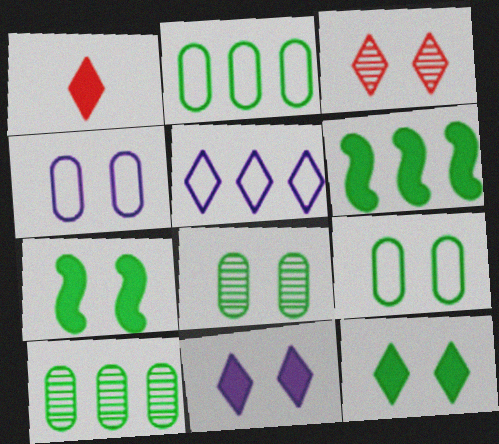[[3, 4, 7]]